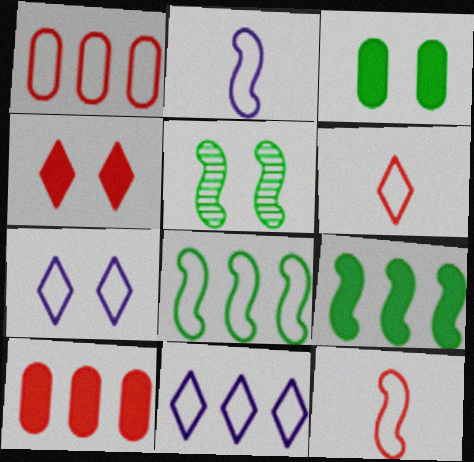[[1, 8, 11]]